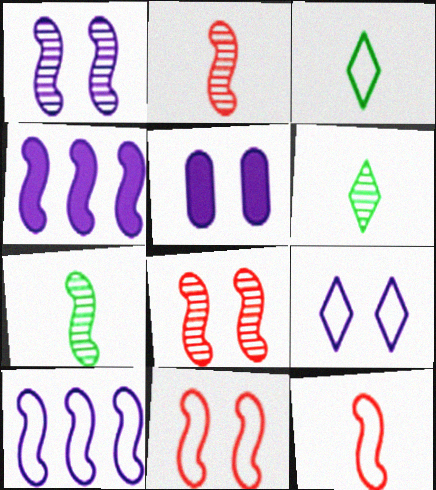[[1, 5, 9], 
[4, 7, 11]]